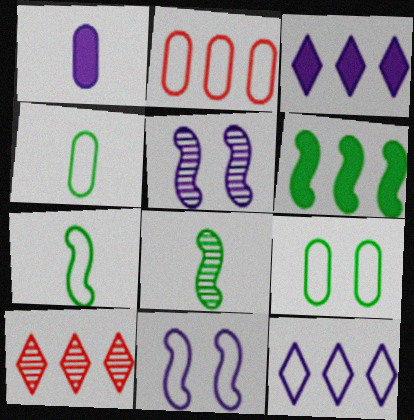[[1, 5, 12]]